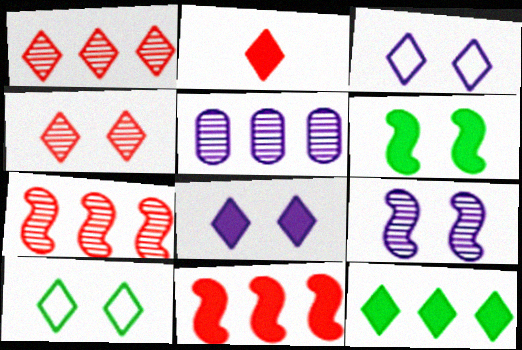[[2, 8, 12], 
[4, 8, 10]]